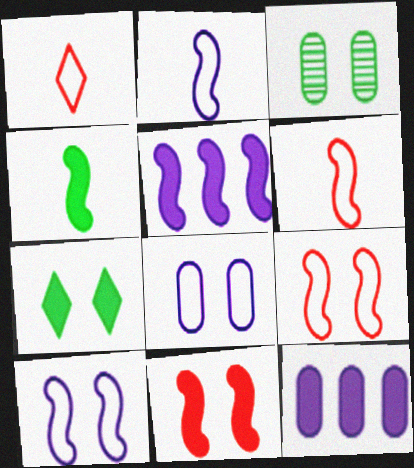[[1, 3, 5], 
[4, 5, 11]]